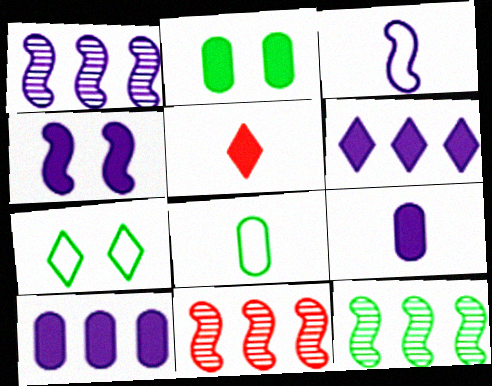[[1, 3, 4], 
[1, 11, 12], 
[4, 6, 9], 
[7, 9, 11]]